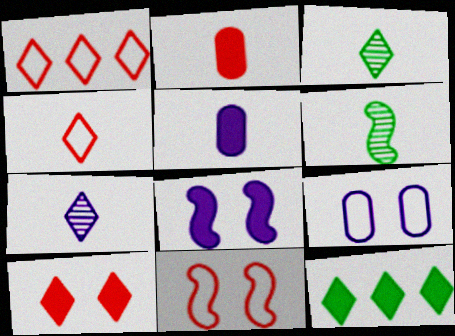[[2, 8, 12], 
[4, 5, 6]]